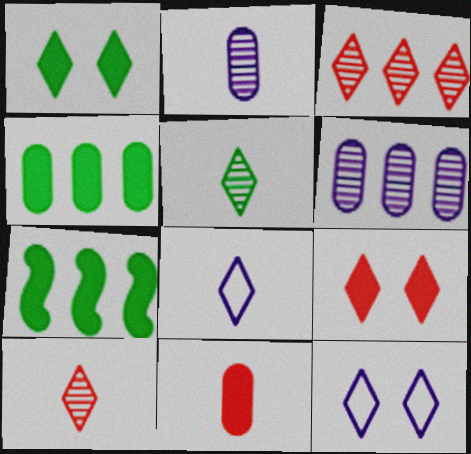[[1, 3, 8]]